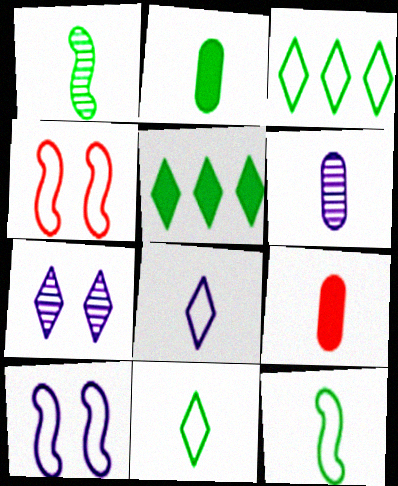[[1, 2, 11], 
[1, 8, 9], 
[4, 5, 6]]